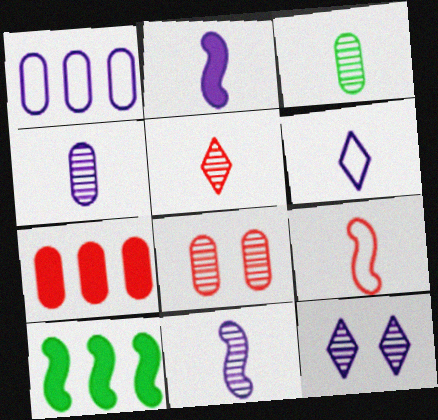[[1, 2, 12], 
[2, 4, 6], 
[3, 5, 11], 
[6, 8, 10]]